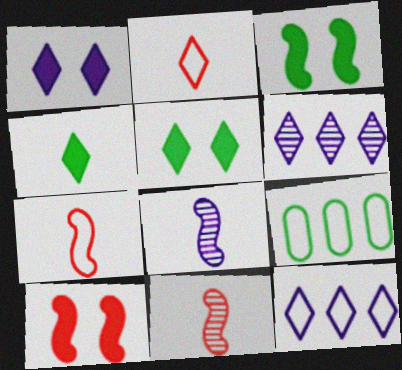[[1, 9, 11], 
[2, 5, 6]]